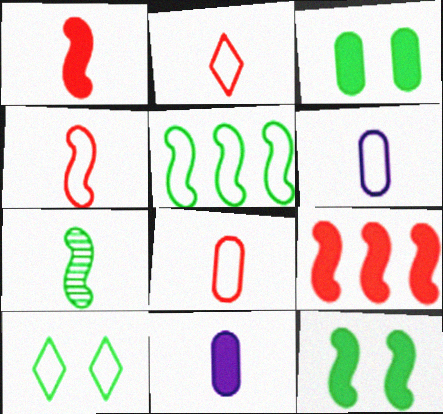[[2, 4, 8], 
[2, 7, 11], 
[5, 7, 12]]